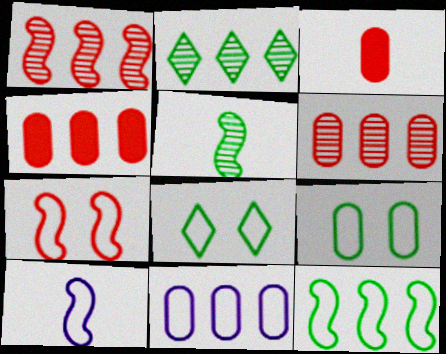[[7, 10, 12]]